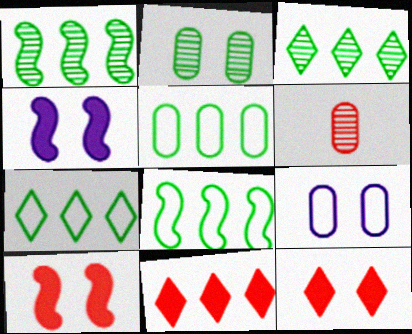[[4, 6, 7], 
[5, 7, 8]]